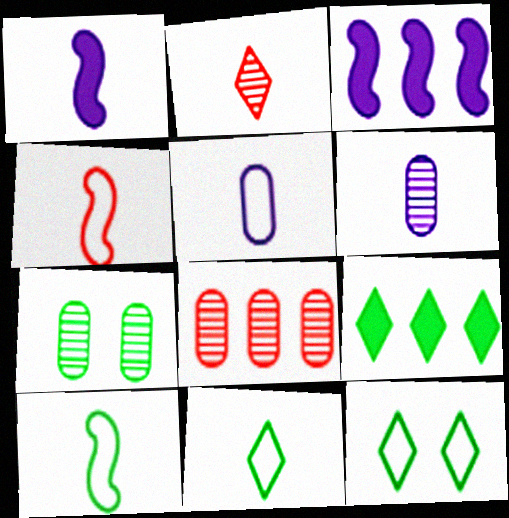[[1, 8, 12], 
[4, 5, 11], 
[6, 7, 8], 
[7, 9, 10]]